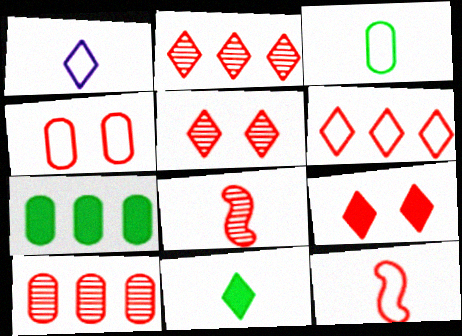[[1, 3, 12], 
[4, 6, 12], 
[5, 8, 10], 
[9, 10, 12]]